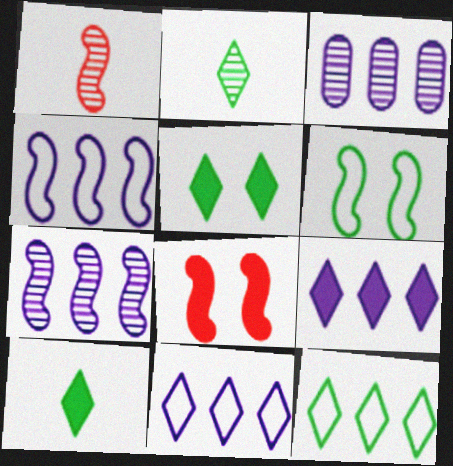[[2, 5, 12], 
[3, 4, 9]]